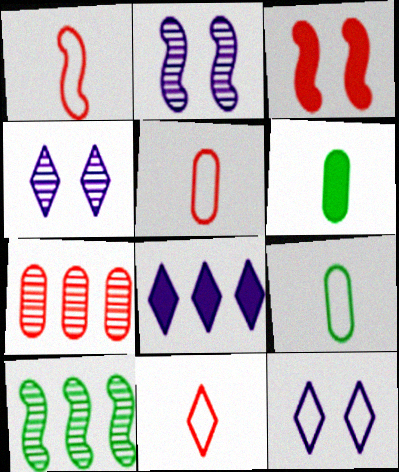[[1, 5, 11], 
[3, 6, 8], 
[3, 7, 11]]